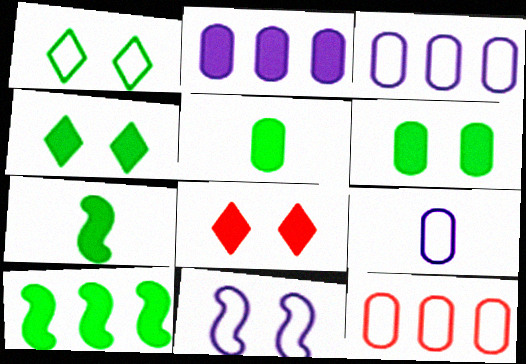[[2, 7, 8], 
[4, 5, 10]]